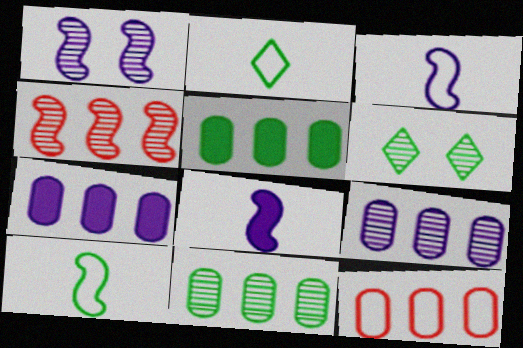[[5, 6, 10], 
[5, 9, 12], 
[6, 8, 12], 
[7, 11, 12]]